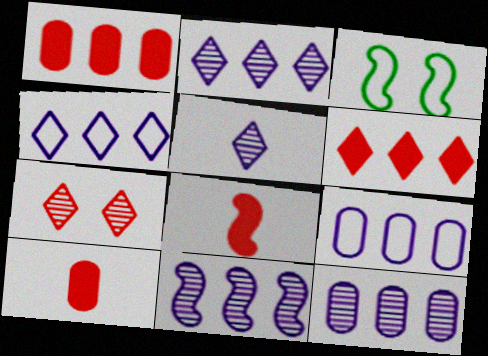[[1, 3, 5], 
[2, 3, 10], 
[2, 11, 12], 
[3, 8, 11]]